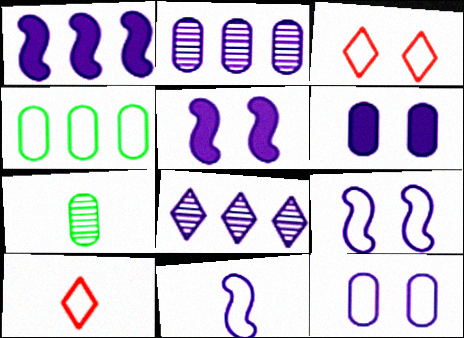[[1, 3, 7], 
[3, 4, 11], 
[4, 9, 10], 
[6, 8, 11]]